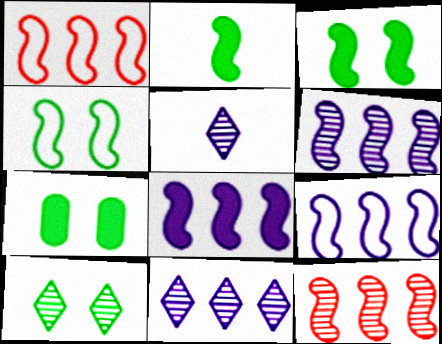[[1, 5, 7], 
[4, 7, 10], 
[6, 8, 9]]